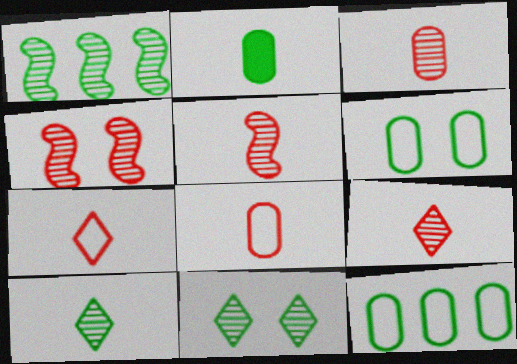[[3, 5, 9]]